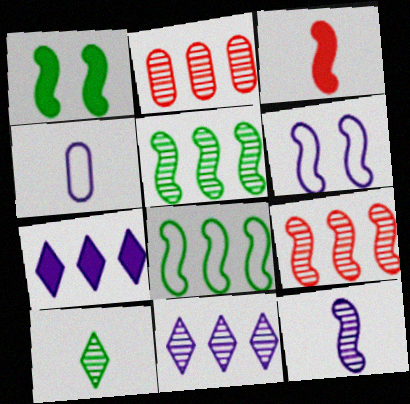[[2, 5, 11], 
[2, 7, 8], 
[3, 4, 10], 
[3, 5, 6]]